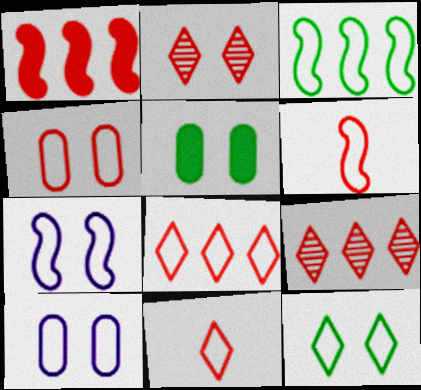[[2, 5, 7], 
[3, 6, 7], 
[3, 10, 11], 
[4, 6, 8], 
[4, 7, 12]]